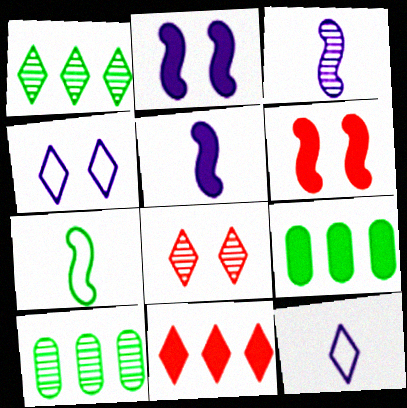[[3, 8, 10], 
[6, 10, 12]]